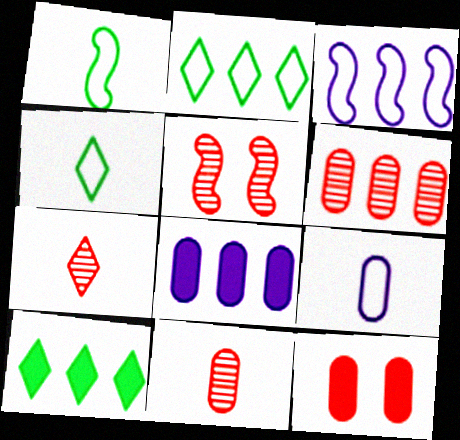[[3, 6, 10], 
[4, 5, 8], 
[5, 6, 7], 
[5, 9, 10]]